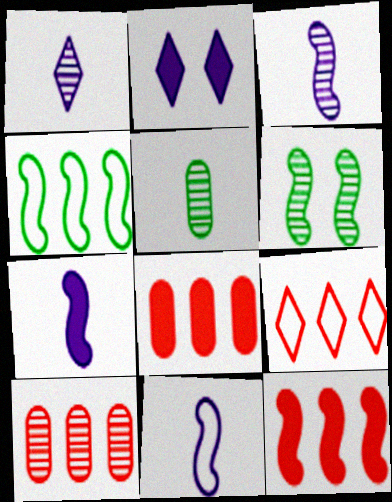[[1, 6, 10], 
[3, 7, 11], 
[6, 11, 12], 
[9, 10, 12]]